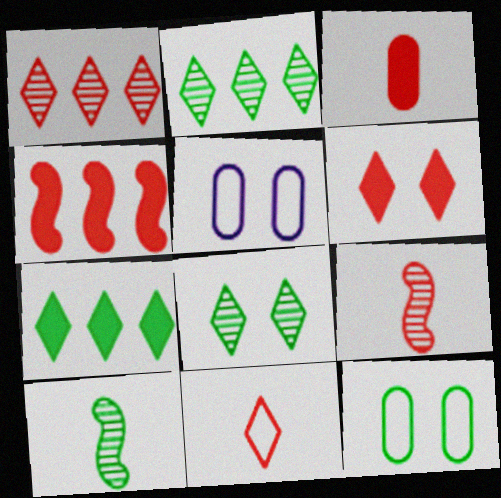[[1, 6, 11], 
[3, 4, 6], 
[3, 9, 11], 
[5, 7, 9], 
[7, 10, 12]]